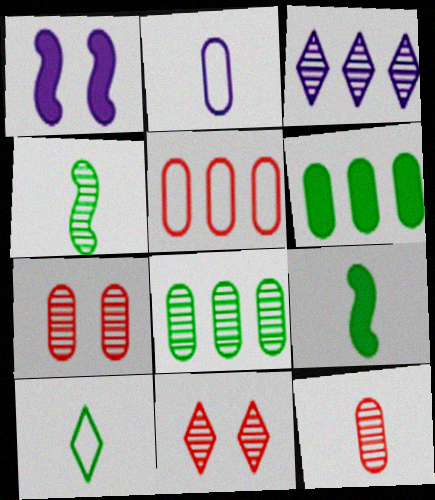[[1, 2, 3], 
[2, 6, 7], 
[3, 4, 7]]